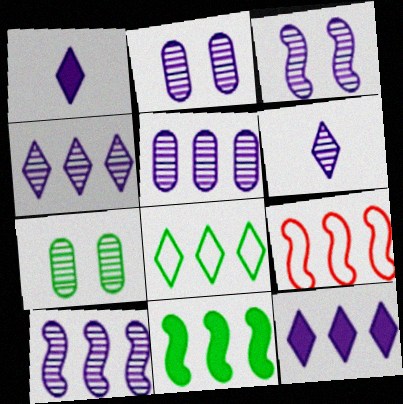[[1, 7, 9], 
[2, 6, 10], 
[3, 5, 6], 
[4, 5, 10], 
[9, 10, 11]]